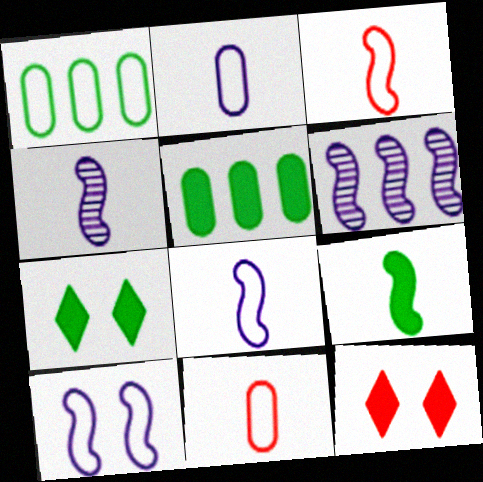[[1, 4, 12], 
[3, 4, 9], 
[5, 7, 9], 
[6, 7, 11]]